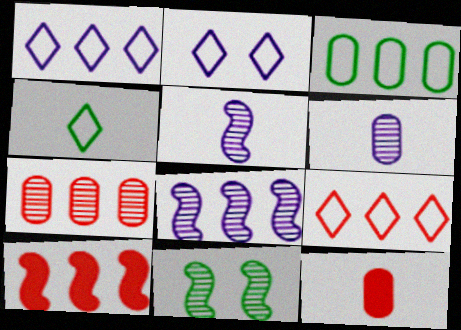[[1, 11, 12], 
[2, 4, 9], 
[4, 5, 12], 
[7, 9, 10]]